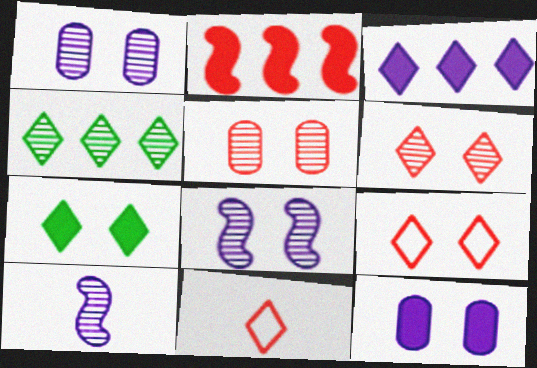[[2, 5, 11], 
[4, 5, 10]]